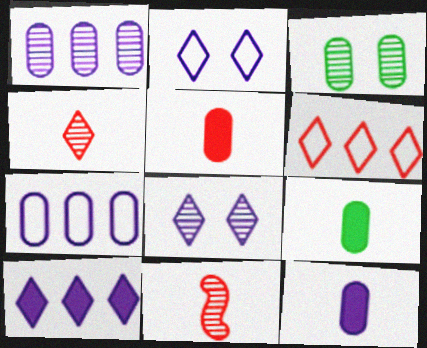[[3, 5, 7], 
[5, 9, 12]]